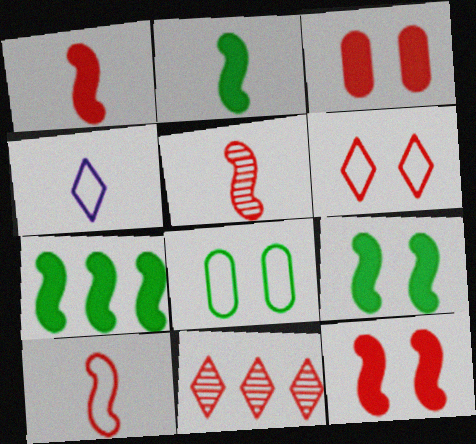[[1, 5, 10], 
[2, 7, 9], 
[3, 10, 11]]